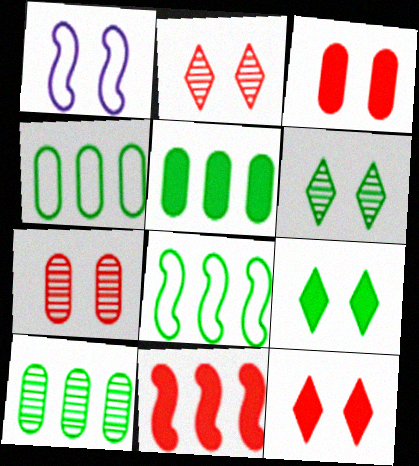[[1, 3, 6], 
[1, 7, 9], 
[4, 5, 10]]